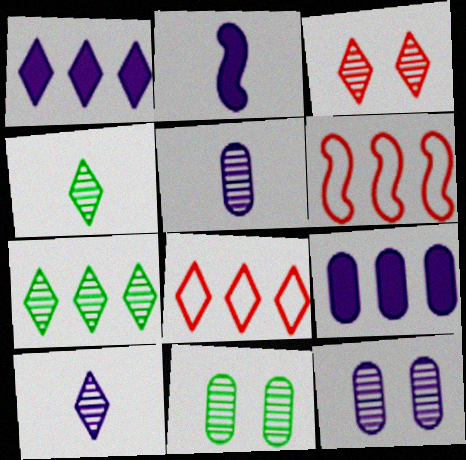[[1, 7, 8], 
[2, 8, 11], 
[3, 7, 10], 
[6, 7, 9]]